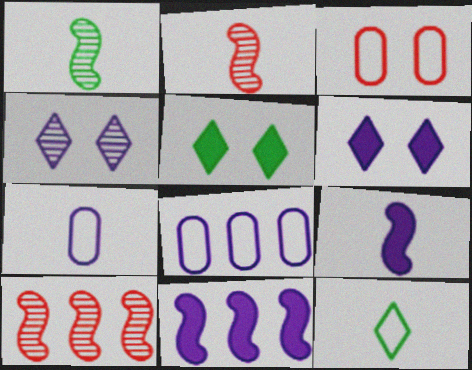[[2, 5, 8], 
[4, 7, 11], 
[4, 8, 9], 
[5, 7, 10]]